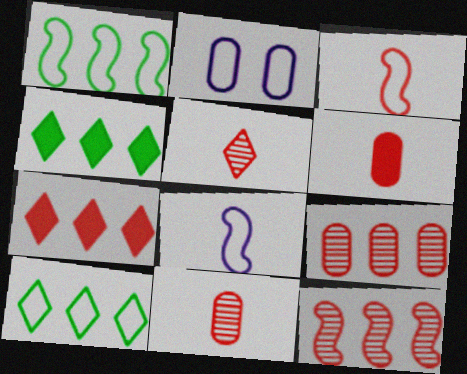[[2, 3, 10], 
[3, 5, 6]]